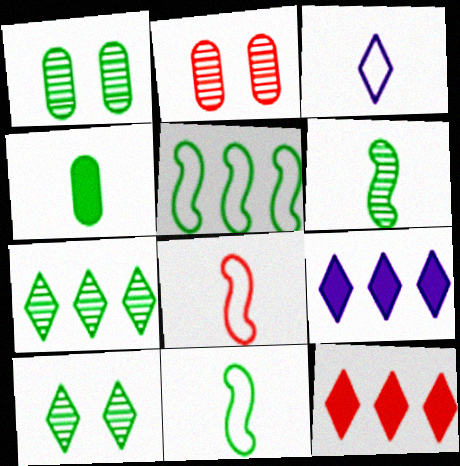[[1, 6, 7], 
[1, 8, 9], 
[2, 8, 12], 
[2, 9, 11], 
[3, 10, 12], 
[4, 5, 10]]